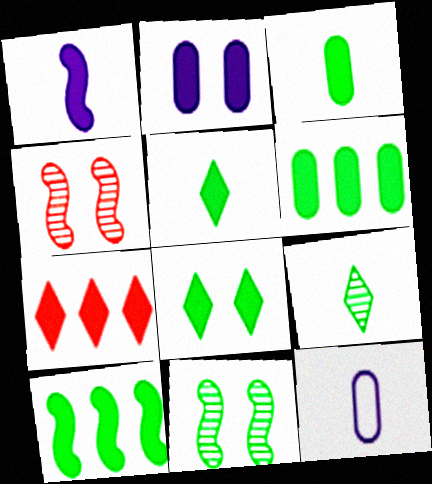[[3, 8, 10], 
[7, 11, 12]]